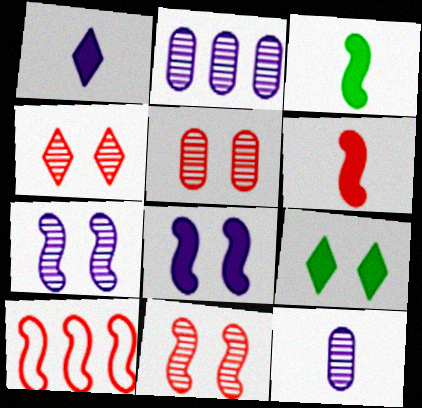[[3, 7, 10], 
[4, 5, 11], 
[6, 10, 11], 
[9, 10, 12]]